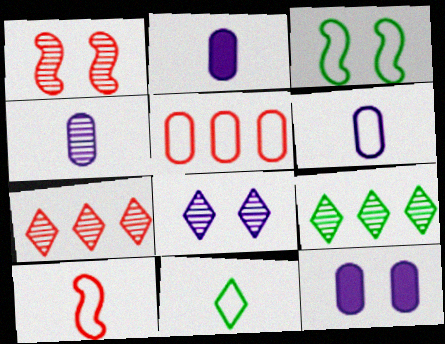[[1, 4, 9], 
[2, 3, 7], 
[2, 4, 6], 
[6, 10, 11], 
[9, 10, 12]]